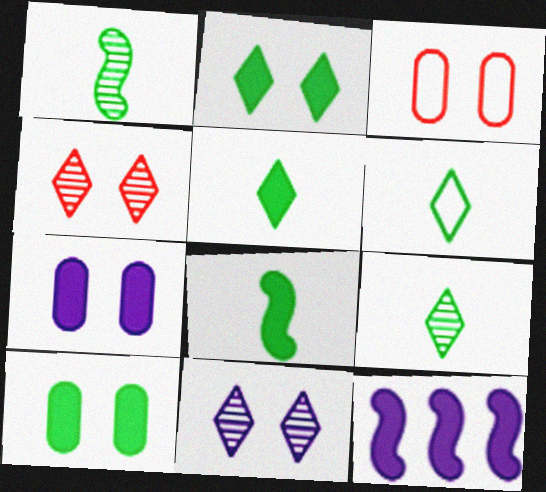[[3, 9, 12], 
[5, 6, 9]]